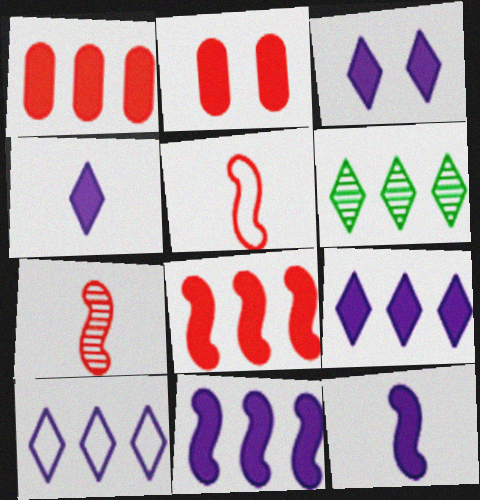[[3, 4, 9]]